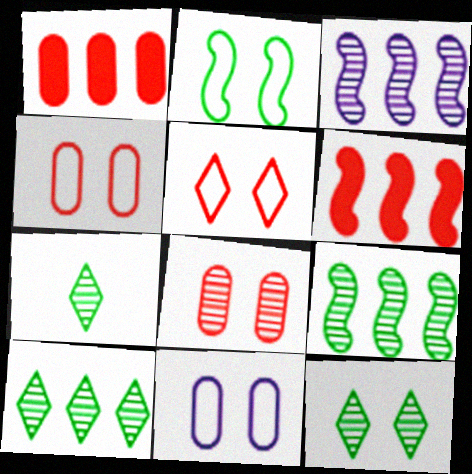[[2, 5, 11], 
[3, 7, 8], 
[6, 7, 11], 
[7, 10, 12]]